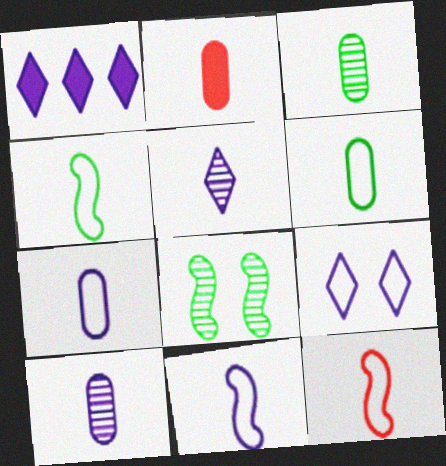[[1, 5, 9], 
[2, 3, 7], 
[2, 4, 5], 
[2, 6, 10], 
[4, 11, 12]]